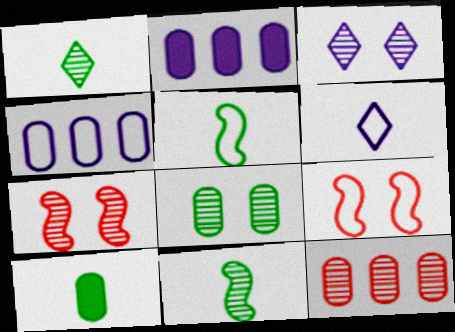[[1, 2, 9], 
[1, 5, 10], 
[3, 7, 8], 
[3, 11, 12]]